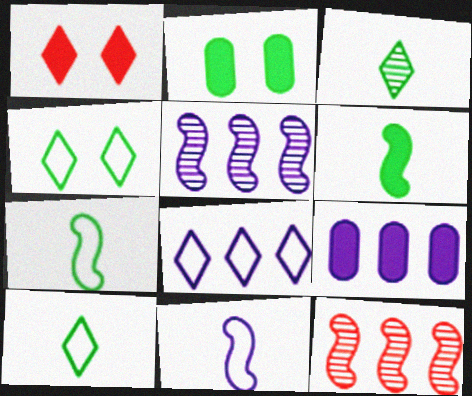[[1, 3, 8], 
[1, 6, 9], 
[5, 8, 9]]